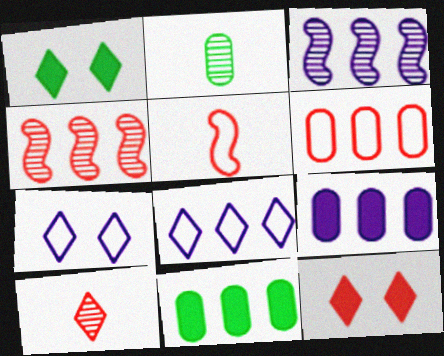[[1, 8, 10], 
[3, 8, 9], 
[4, 8, 11]]